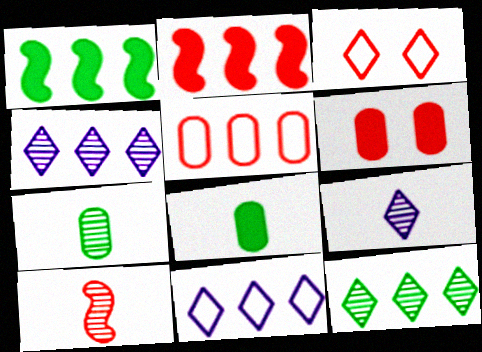[[1, 4, 5], 
[7, 9, 10]]